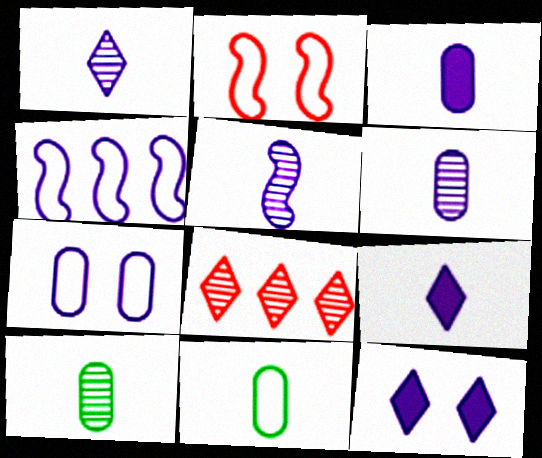[[1, 5, 6], 
[4, 6, 12]]